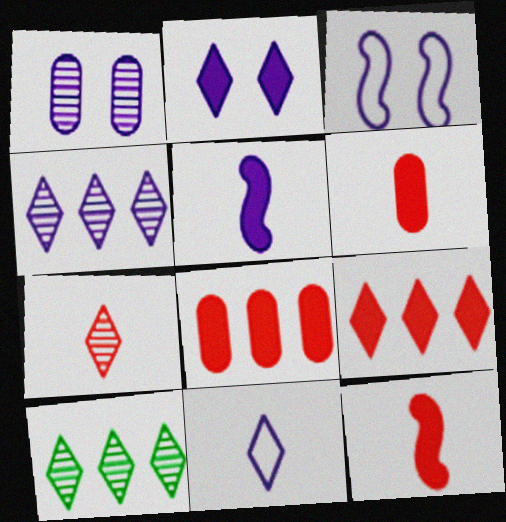[[1, 2, 3], 
[2, 4, 11], 
[3, 6, 10]]